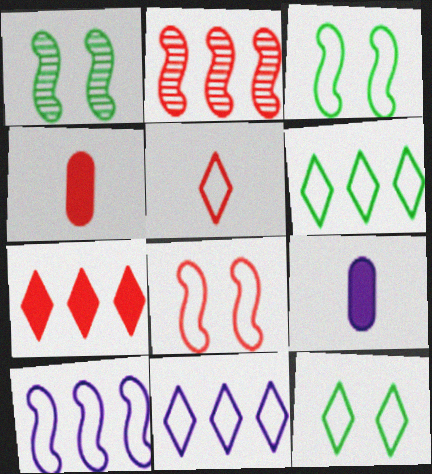[[1, 4, 11], 
[2, 9, 12], 
[5, 11, 12]]